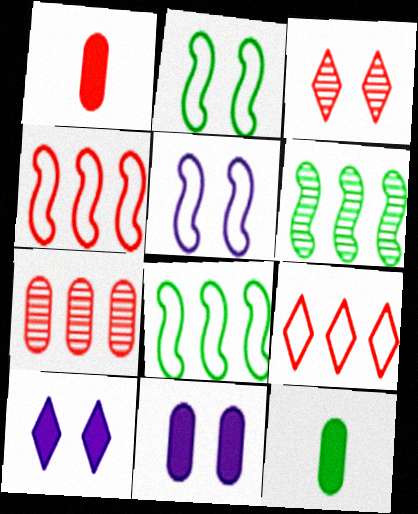[[1, 3, 4], 
[2, 3, 11]]